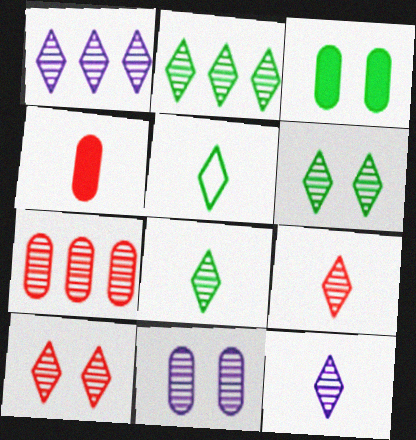[[1, 6, 9], 
[1, 8, 10], 
[2, 6, 8], 
[2, 10, 12], 
[8, 9, 12]]